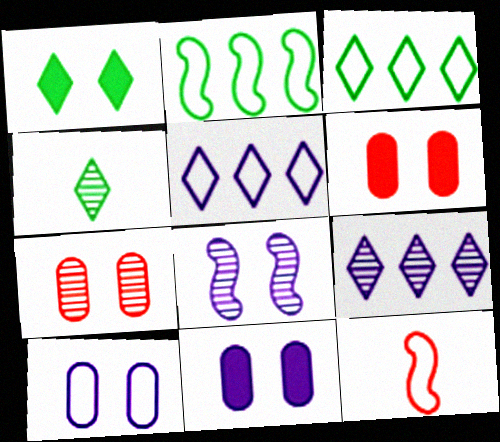[[1, 3, 4], 
[3, 10, 12]]